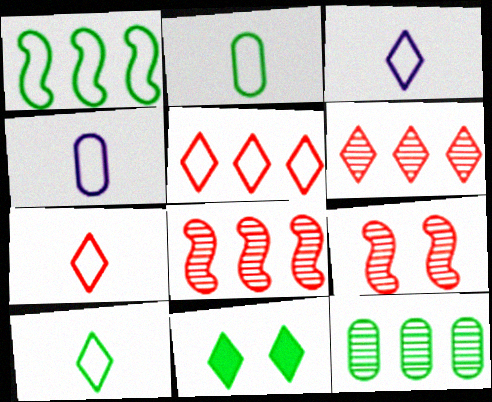[[3, 6, 11], 
[3, 7, 10], 
[4, 8, 11]]